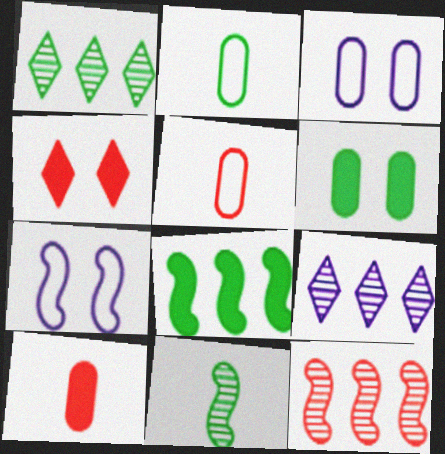[[1, 7, 10], 
[4, 5, 12]]